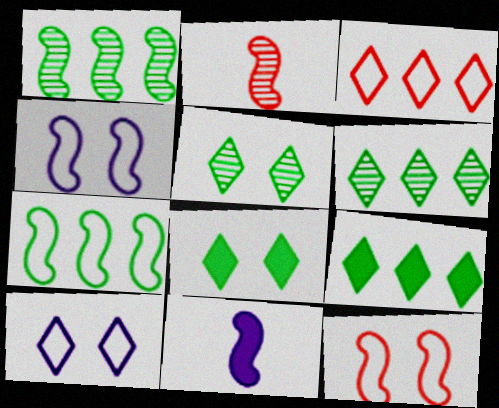[[1, 11, 12]]